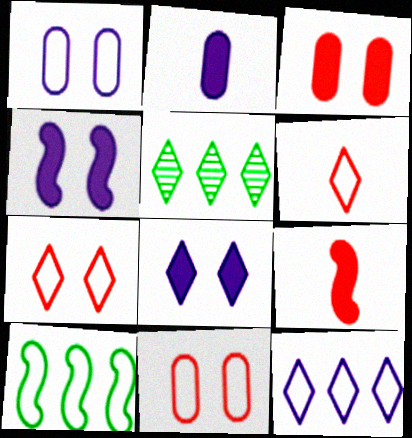[[1, 5, 9], 
[1, 6, 10], 
[5, 6, 8]]